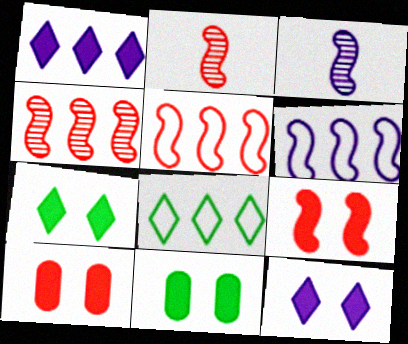[[2, 5, 9], 
[3, 8, 10], 
[9, 11, 12]]